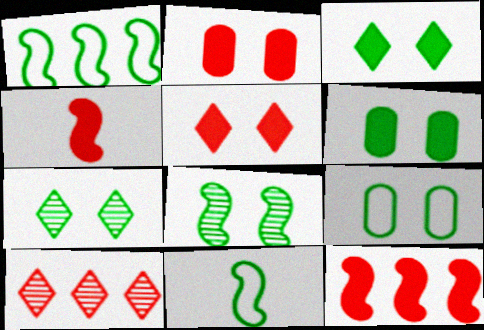[[3, 8, 9]]